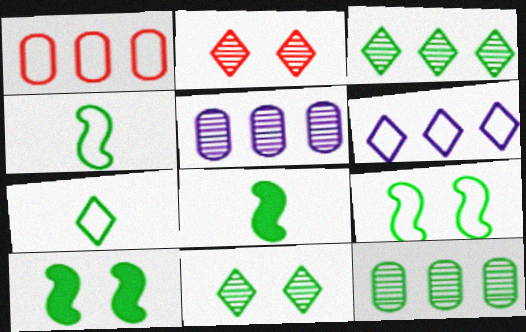[[7, 10, 12]]